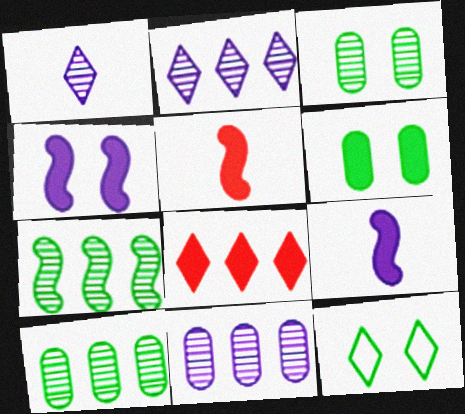[[1, 8, 12], 
[5, 11, 12], 
[6, 8, 9]]